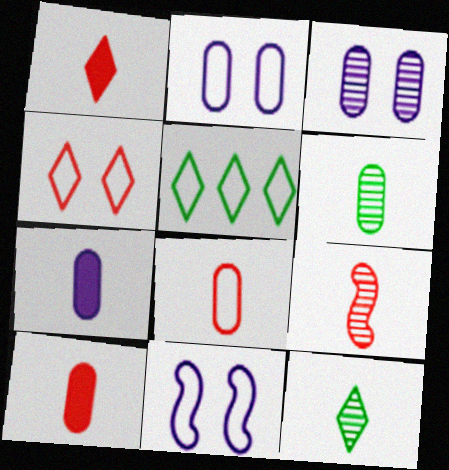[[1, 8, 9], 
[5, 8, 11], 
[6, 7, 8]]